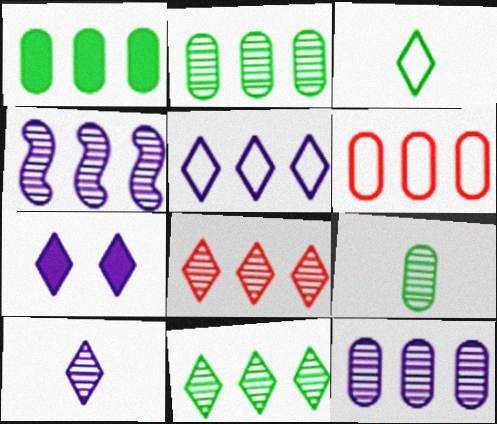[[1, 6, 12], 
[2, 4, 8], 
[3, 7, 8], 
[5, 7, 10]]